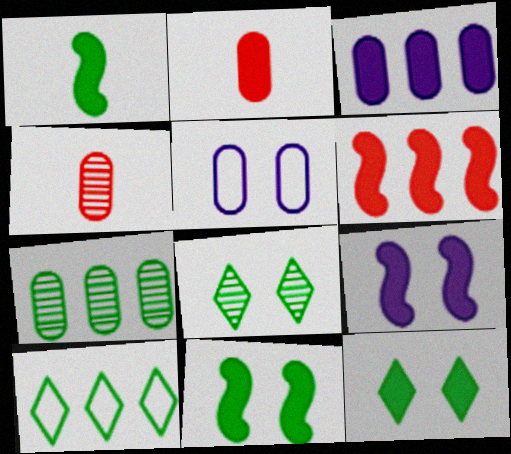[[1, 6, 9], 
[2, 5, 7], 
[4, 9, 10]]